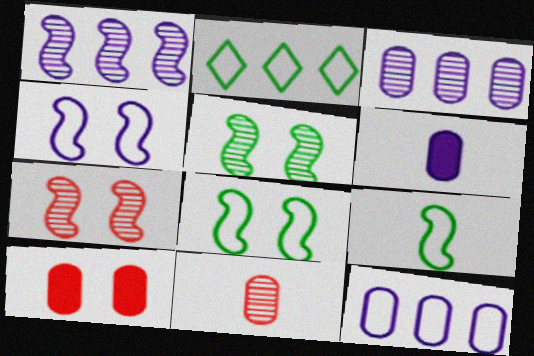[[2, 6, 7]]